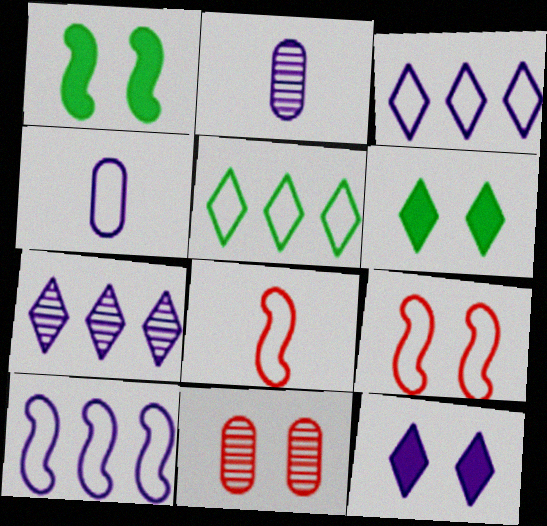[[2, 10, 12], 
[4, 5, 9]]